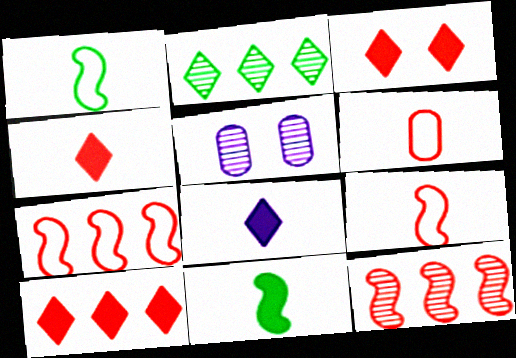[[1, 5, 10], 
[3, 4, 10], 
[3, 6, 12]]